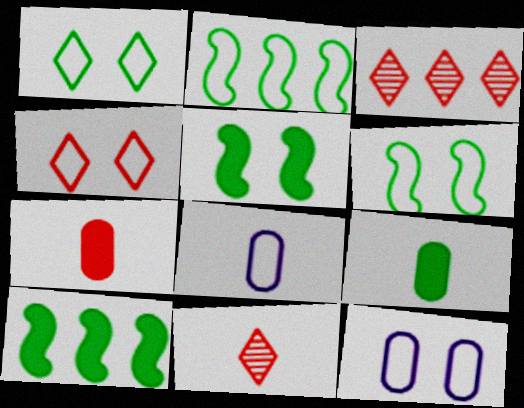[[2, 4, 8], 
[3, 5, 8], 
[4, 6, 12], 
[10, 11, 12]]